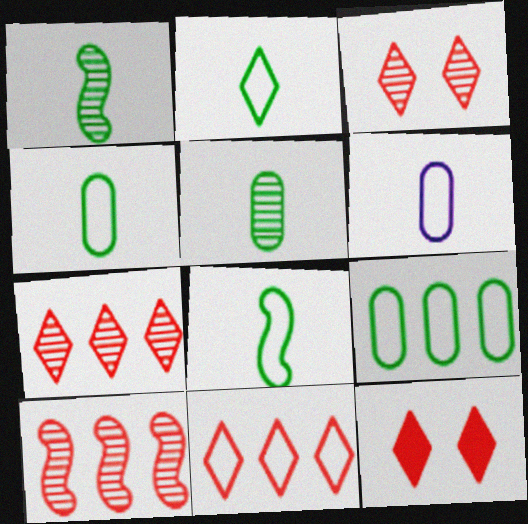[[2, 4, 8]]